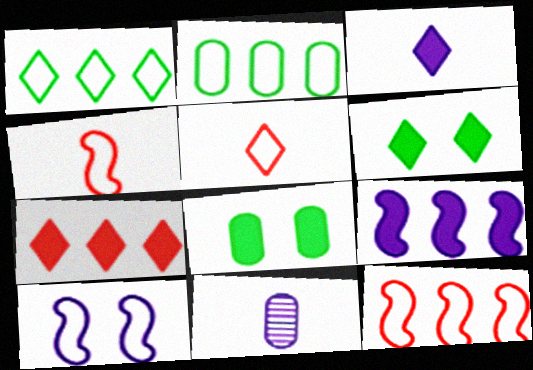[[2, 5, 10], 
[3, 6, 7], 
[6, 11, 12]]